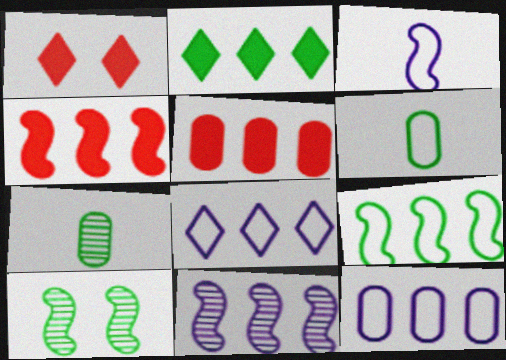[[1, 6, 11], 
[2, 6, 10], 
[3, 4, 10], 
[4, 9, 11]]